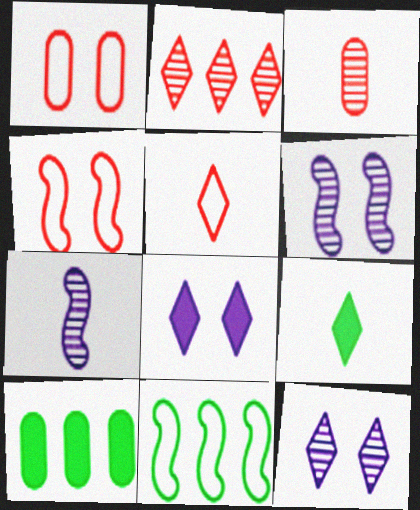[[3, 8, 11], 
[5, 6, 10]]